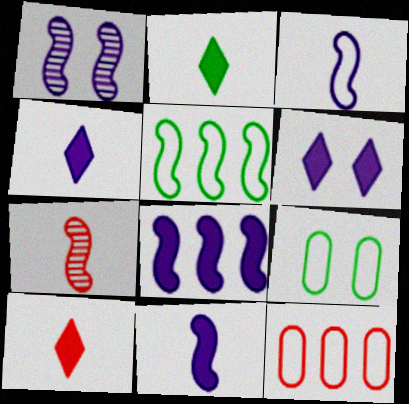[[1, 2, 12], 
[1, 3, 8], 
[2, 4, 10]]